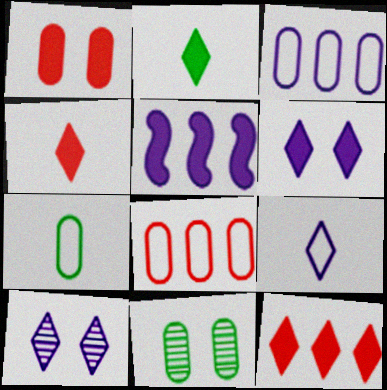[[1, 2, 5], 
[2, 6, 12]]